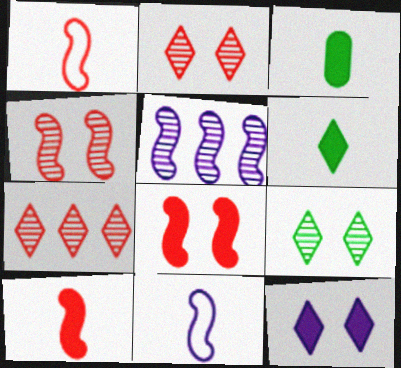[]